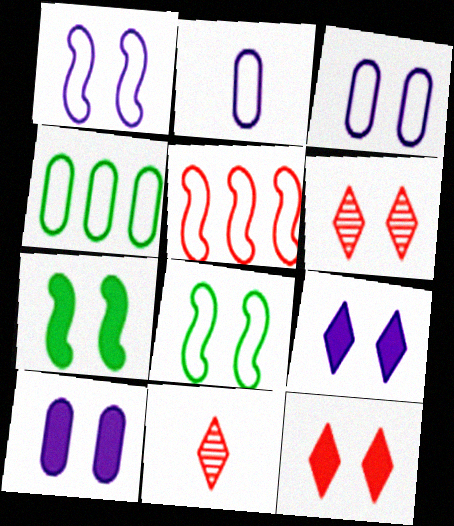[[3, 6, 7], 
[6, 8, 10], 
[7, 10, 12]]